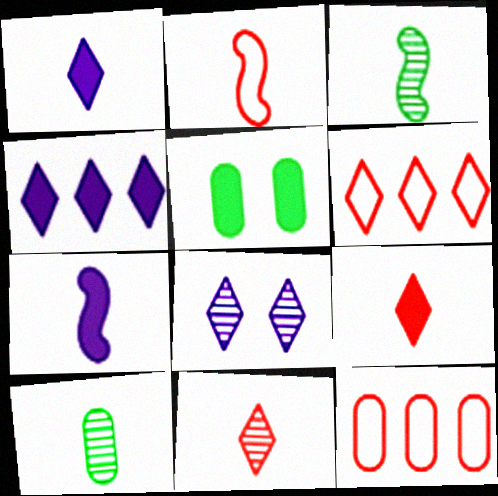[[1, 2, 10], 
[2, 3, 7]]